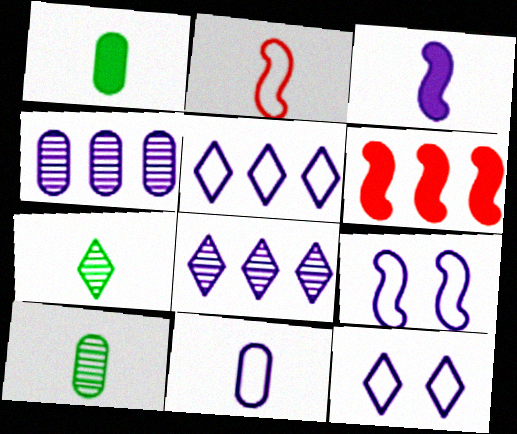[[3, 4, 12], 
[5, 9, 11], 
[6, 10, 12]]